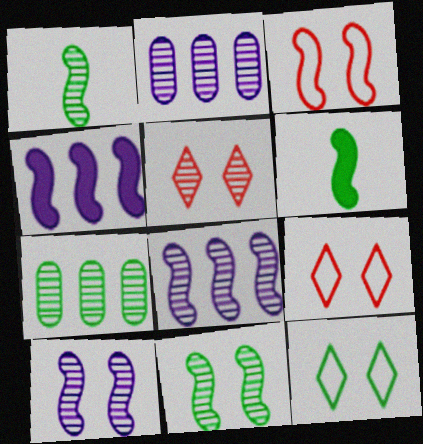[[1, 2, 5], 
[1, 3, 4], 
[2, 6, 9], 
[3, 6, 8], 
[6, 7, 12]]